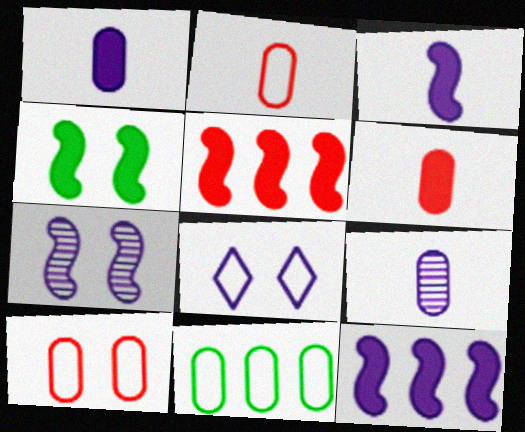[[3, 4, 5], 
[8, 9, 12]]